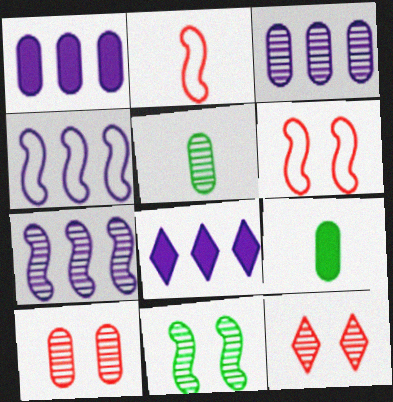[[3, 4, 8], 
[3, 5, 10], 
[4, 9, 12], 
[5, 6, 8], 
[5, 7, 12]]